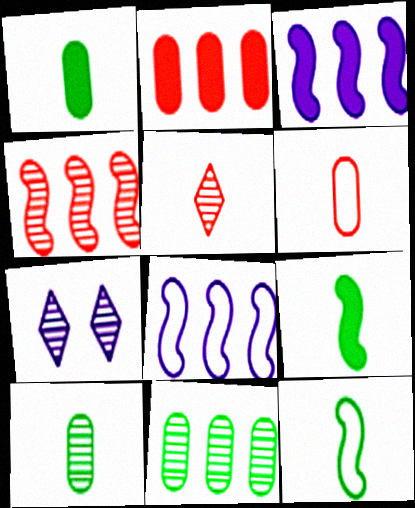[[2, 7, 12], 
[4, 7, 10]]